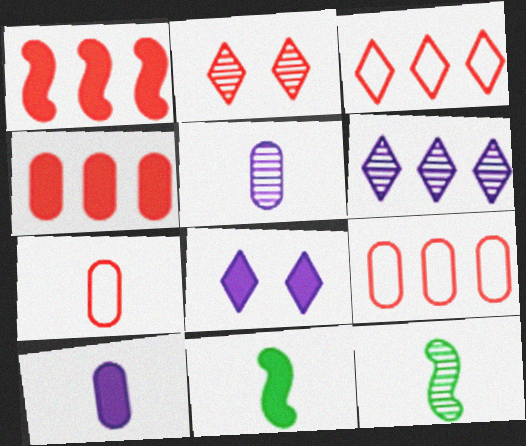[[1, 2, 7], 
[4, 8, 11], 
[8, 9, 12]]